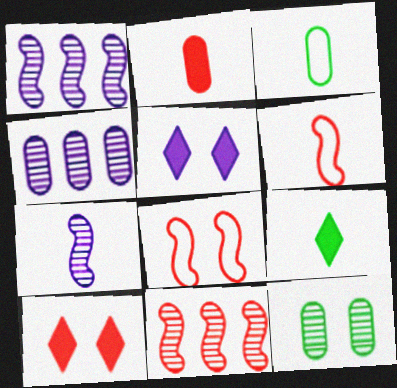[[1, 3, 10], 
[3, 5, 11], 
[4, 8, 9], 
[5, 8, 12]]